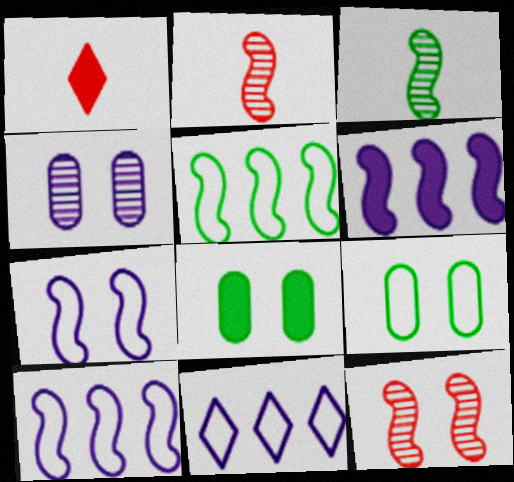[[1, 4, 5], 
[1, 6, 8], 
[2, 8, 11]]